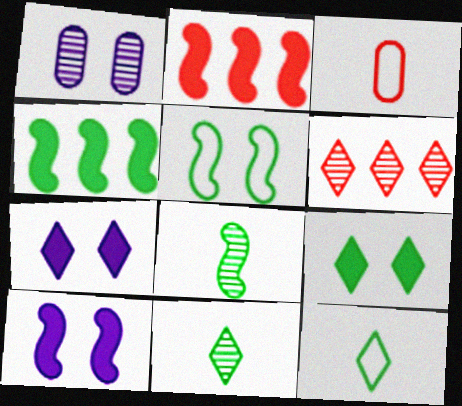[[1, 2, 12], 
[1, 6, 8], 
[4, 5, 8], 
[6, 7, 12]]